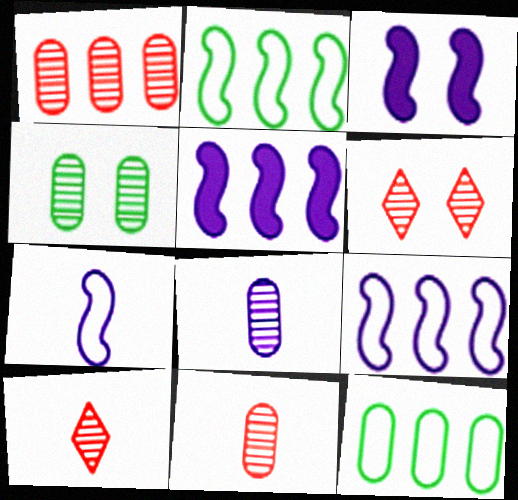[[1, 4, 8], 
[3, 10, 12]]